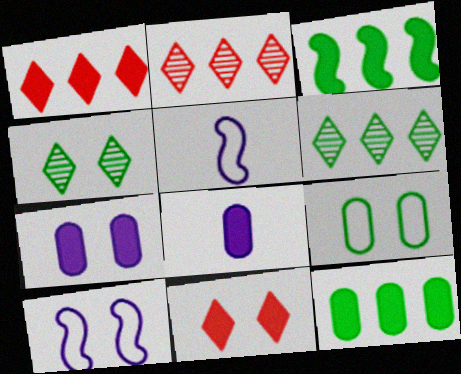[[3, 8, 11]]